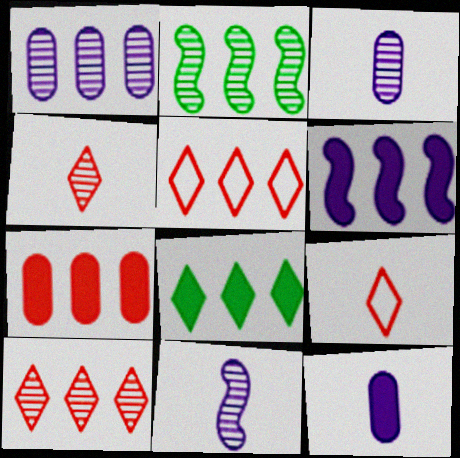[[1, 2, 10], 
[6, 7, 8]]